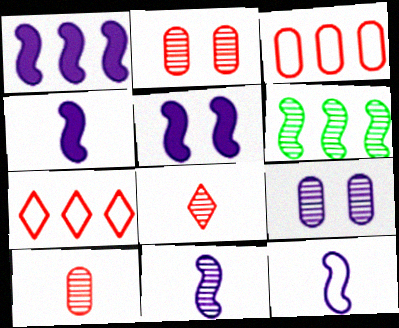[[1, 4, 5], 
[4, 11, 12], 
[6, 8, 9]]